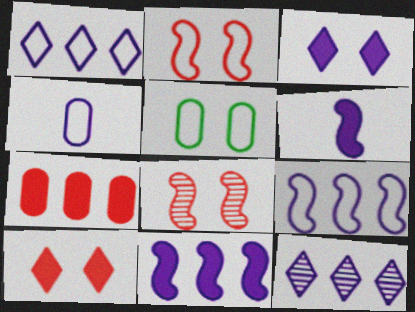[[3, 5, 8]]